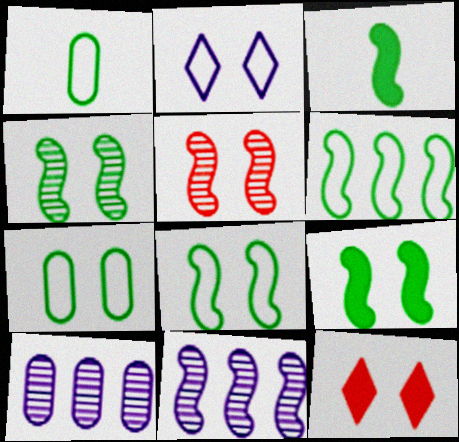[[1, 11, 12], 
[3, 4, 6], 
[4, 8, 9]]